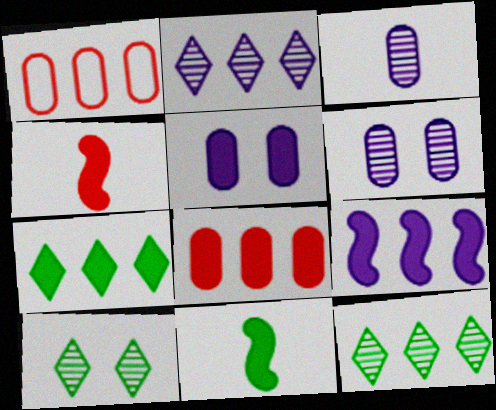[[1, 9, 12], 
[4, 5, 7], 
[7, 8, 9]]